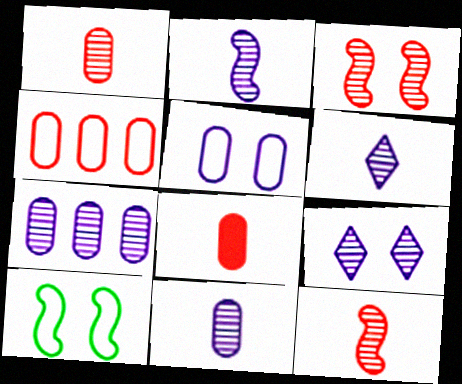[[2, 6, 11], 
[2, 7, 9]]